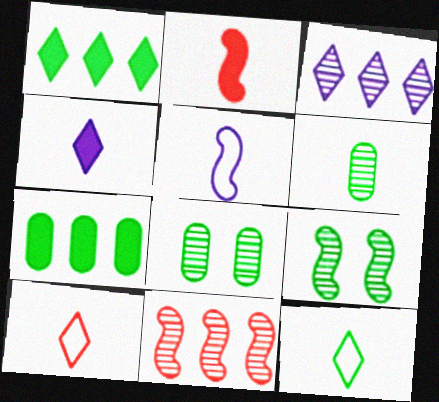[[7, 9, 12]]